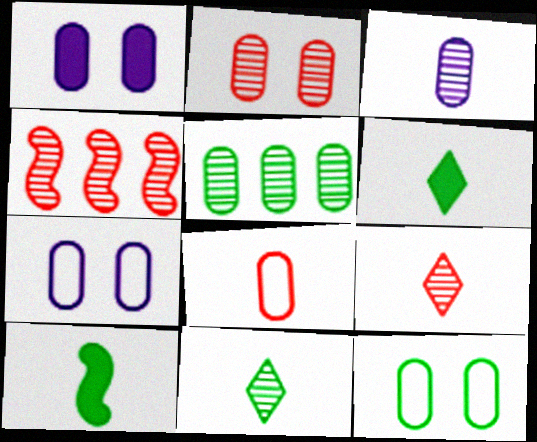[[1, 2, 12], 
[1, 5, 8], 
[2, 3, 5], 
[2, 4, 9], 
[4, 6, 7]]